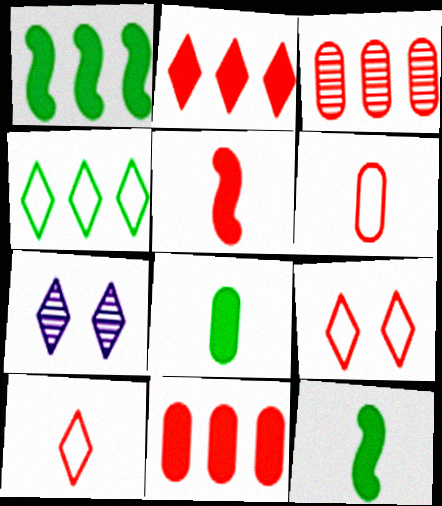[[1, 6, 7], 
[3, 5, 9]]